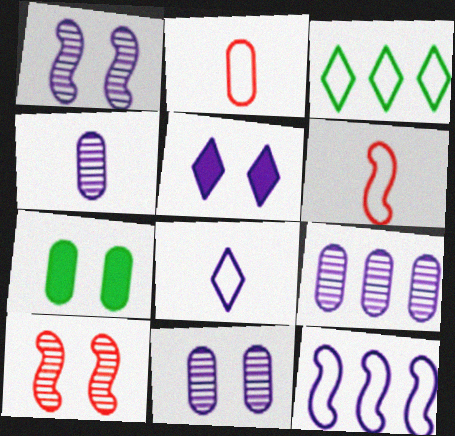[[2, 7, 9], 
[4, 5, 12], 
[4, 9, 11]]